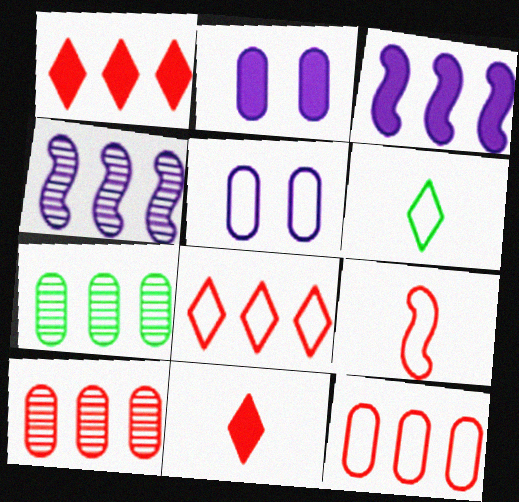[[3, 7, 8]]